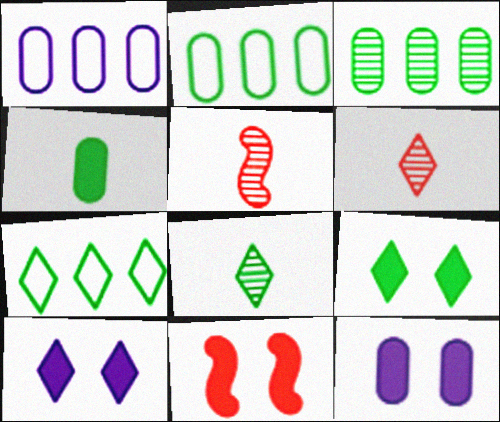[[1, 5, 9], 
[1, 8, 11], 
[2, 5, 10], 
[5, 7, 12], 
[6, 7, 10], 
[7, 8, 9], 
[9, 11, 12]]